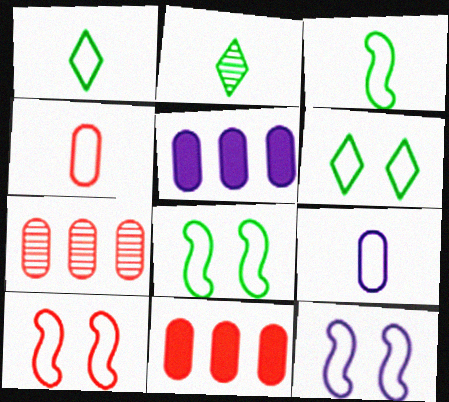[[2, 5, 10], 
[2, 11, 12], 
[8, 10, 12]]